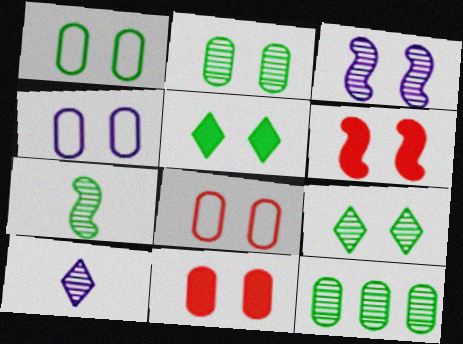[[1, 4, 8], 
[2, 4, 11], 
[3, 5, 8], 
[4, 6, 9], 
[7, 9, 12]]